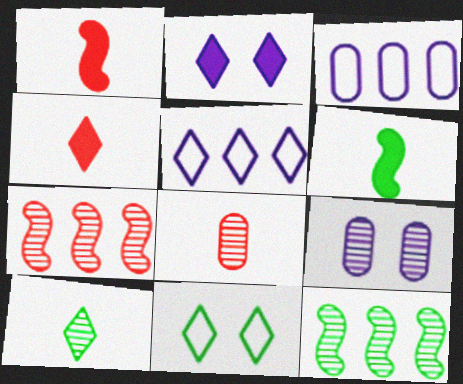[[7, 9, 10]]